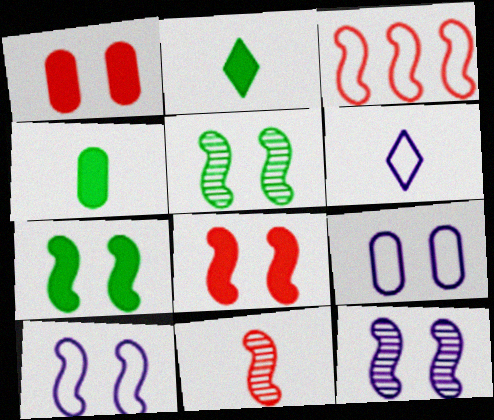[[3, 8, 11], 
[4, 6, 11], 
[5, 8, 10]]